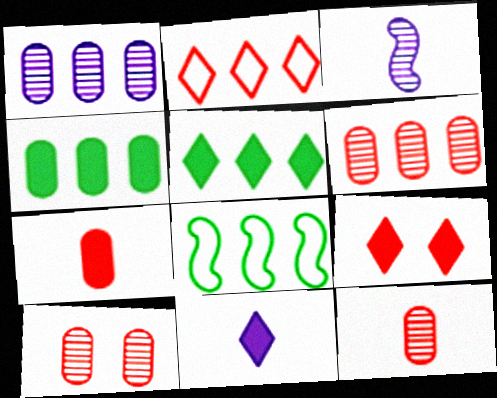[[5, 9, 11], 
[6, 10, 12], 
[8, 10, 11]]